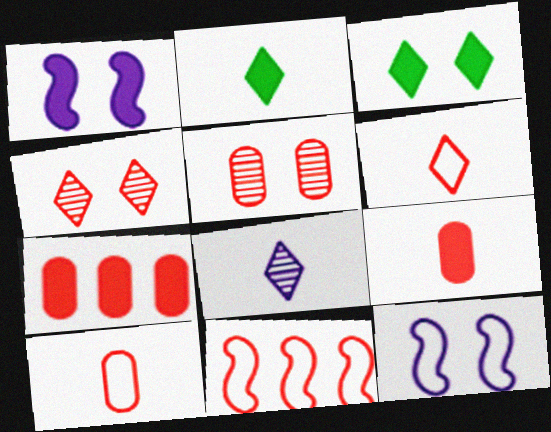[[1, 2, 7], 
[2, 6, 8], 
[3, 5, 12], 
[4, 9, 11], 
[5, 7, 10]]